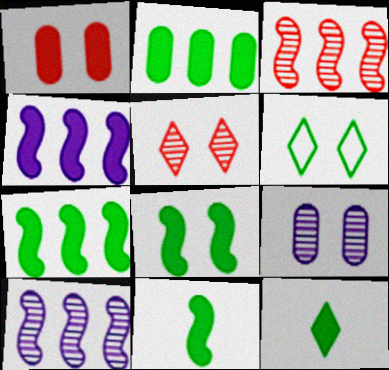[[1, 4, 12], 
[2, 8, 12], 
[7, 8, 11]]